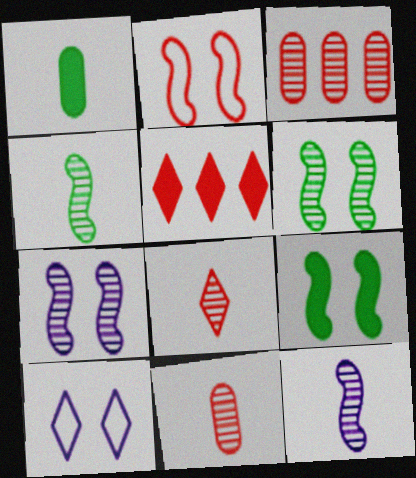[[2, 5, 11], 
[2, 7, 9]]